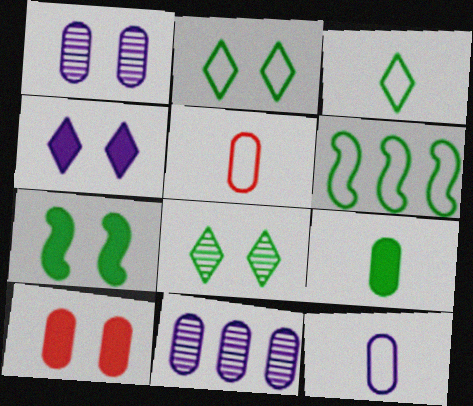[[4, 7, 10], 
[6, 8, 9]]